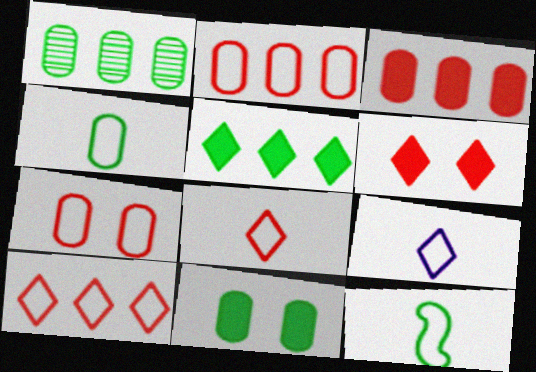[[1, 4, 11]]